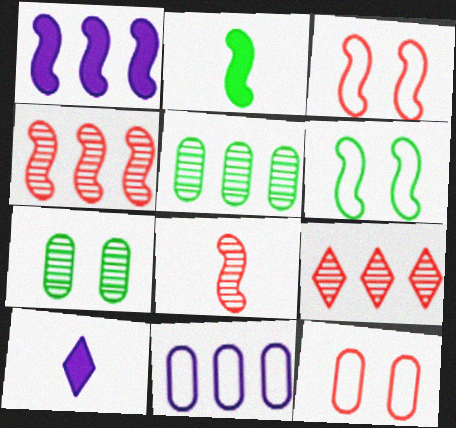[[1, 6, 8], 
[3, 5, 10]]